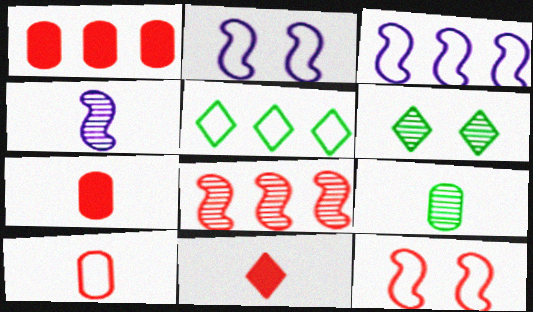[[2, 5, 10], 
[3, 6, 7]]